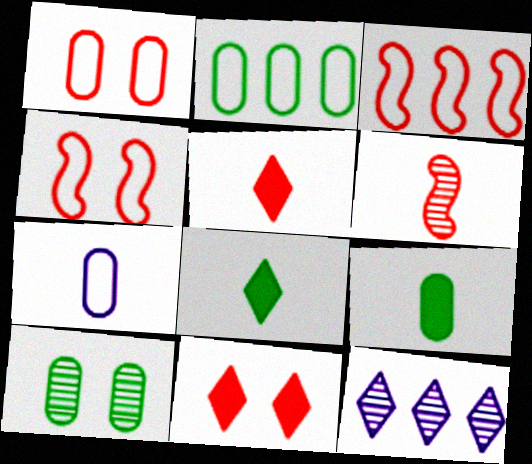[[1, 2, 7], 
[2, 9, 10], 
[4, 9, 12], 
[6, 7, 8], 
[6, 10, 12]]